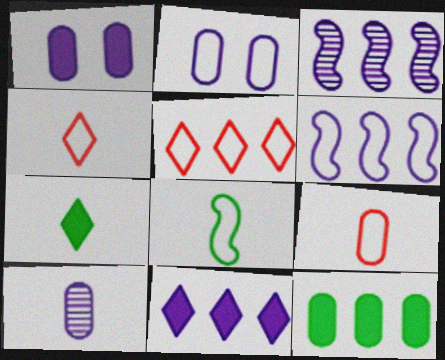[[2, 5, 8], 
[3, 5, 12]]